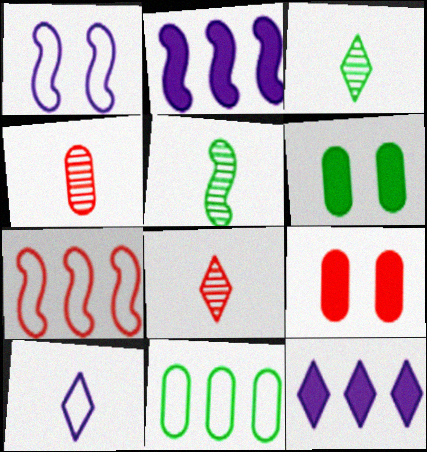[[7, 8, 9]]